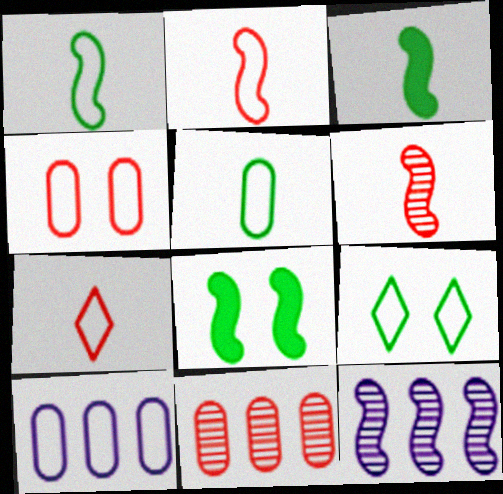[[2, 8, 12], 
[2, 9, 10], 
[4, 5, 10]]